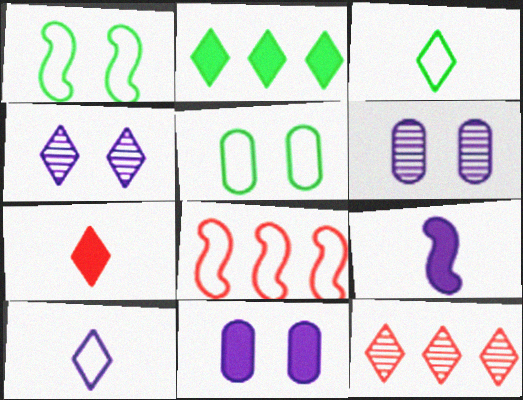[[5, 8, 10], 
[5, 9, 12]]